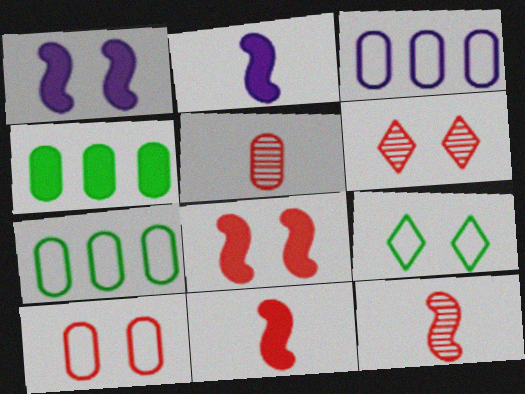[[2, 6, 7], 
[6, 8, 10]]